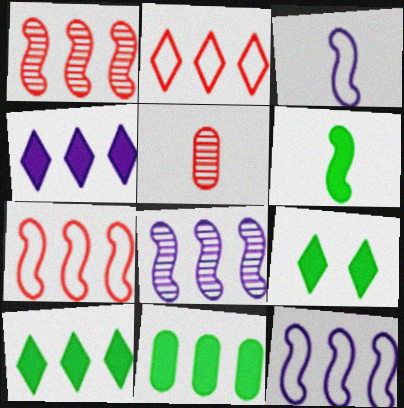[[2, 8, 11], 
[5, 9, 12], 
[6, 9, 11]]